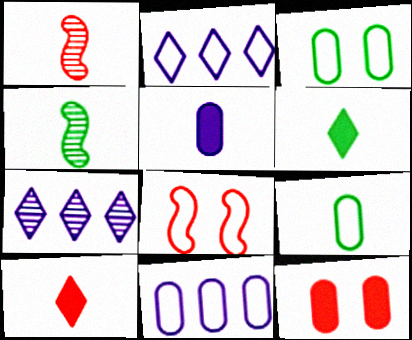[[2, 4, 12], 
[2, 8, 9], 
[4, 6, 9]]